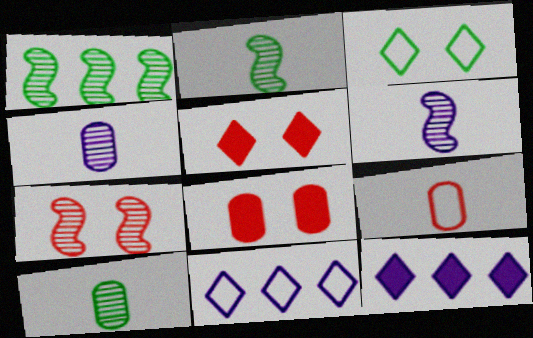[[1, 6, 7], 
[2, 8, 11]]